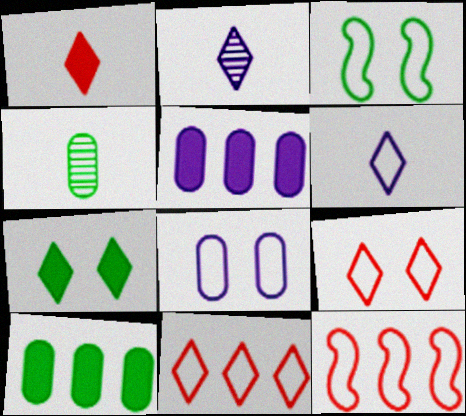[[2, 7, 11], 
[3, 8, 9]]